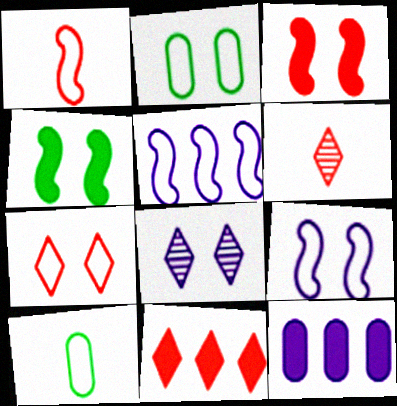[[2, 3, 8], 
[2, 7, 9], 
[5, 7, 10], 
[6, 7, 11]]